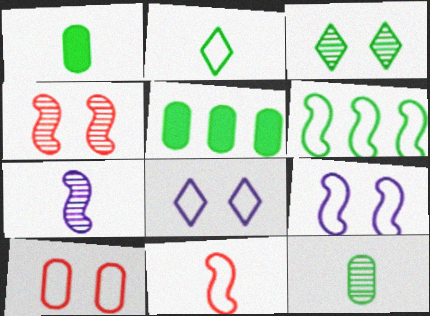[[1, 3, 6], 
[6, 9, 11]]